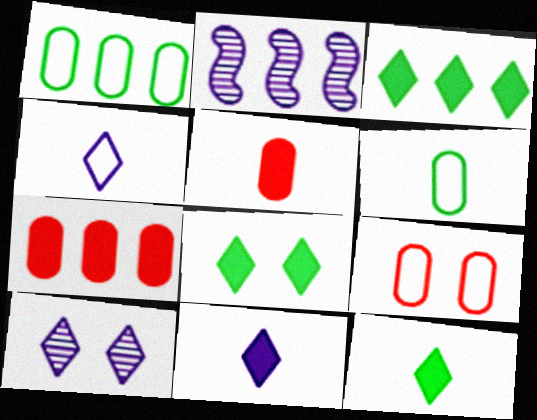[[2, 9, 12], 
[3, 8, 12]]